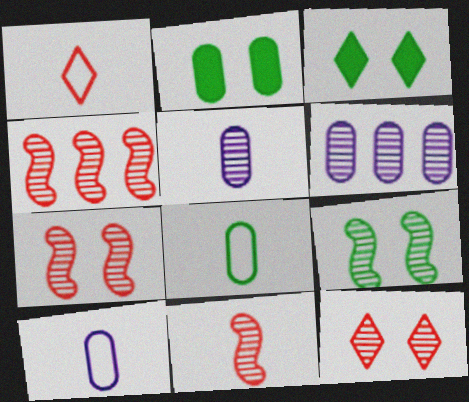[[3, 4, 10], 
[4, 7, 11]]